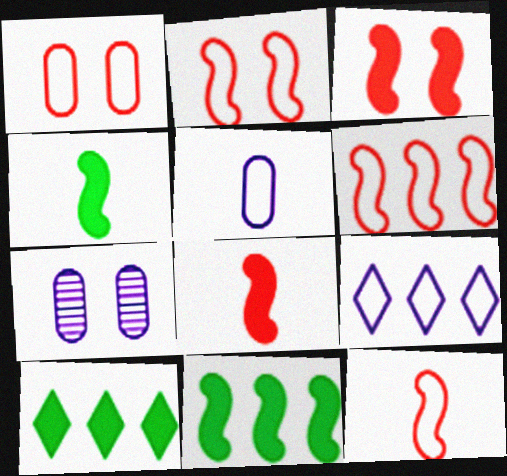[[2, 6, 12], 
[7, 10, 12]]